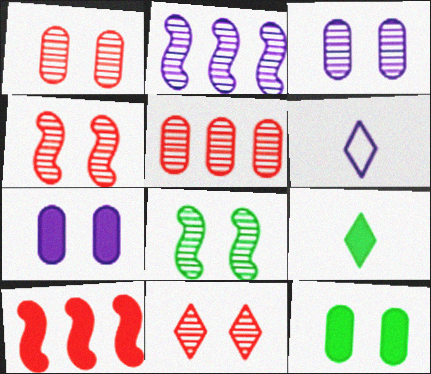[[1, 4, 11], 
[2, 6, 7], 
[3, 8, 11], 
[7, 9, 10]]